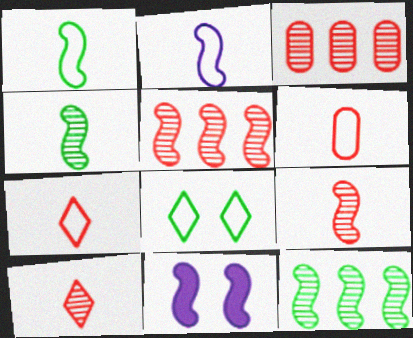[[1, 5, 11]]